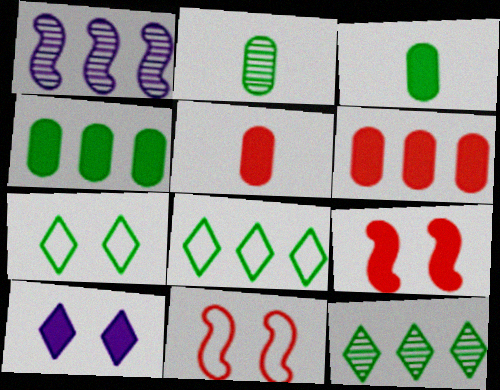[[1, 5, 7], 
[1, 6, 8]]